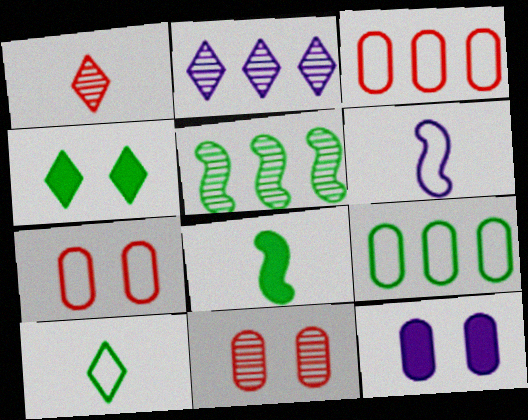[[2, 6, 12], 
[2, 7, 8]]